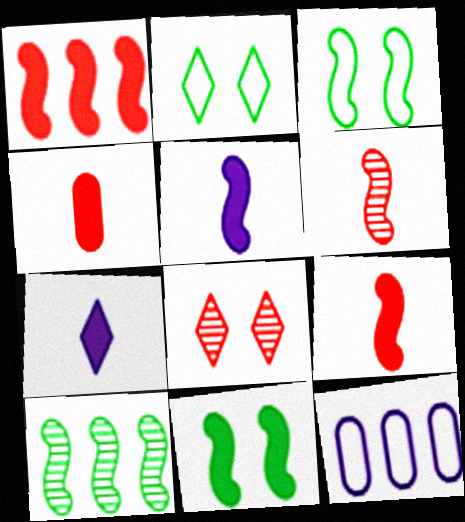[[1, 5, 11]]